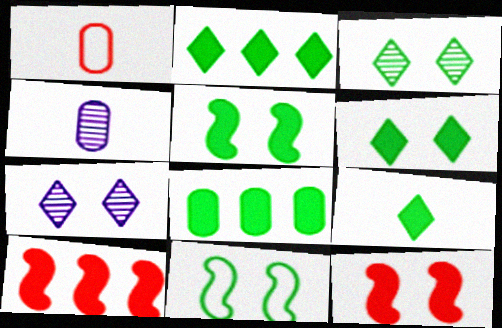[[2, 6, 9], 
[5, 8, 9]]